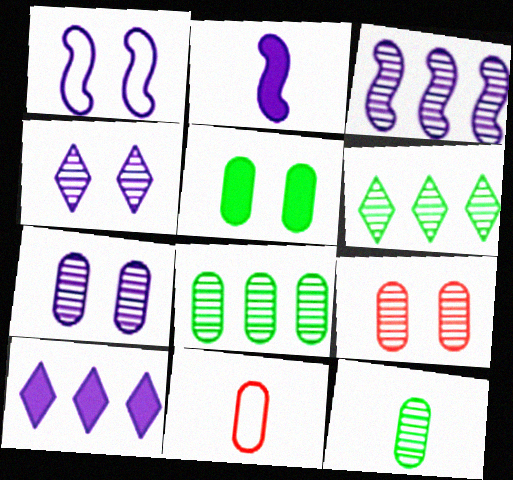[[1, 2, 3]]